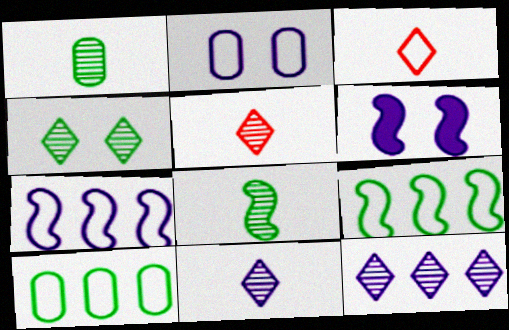[[2, 3, 9], 
[4, 5, 12], 
[5, 6, 10]]